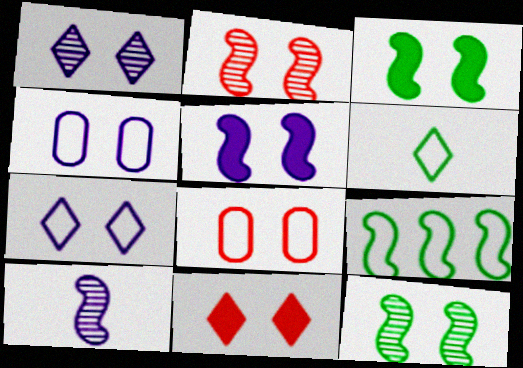[[1, 3, 8], 
[1, 4, 5], 
[2, 8, 11], 
[4, 11, 12]]